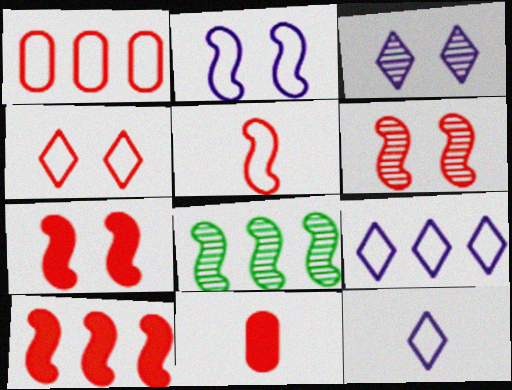[[1, 4, 5], 
[5, 6, 10]]